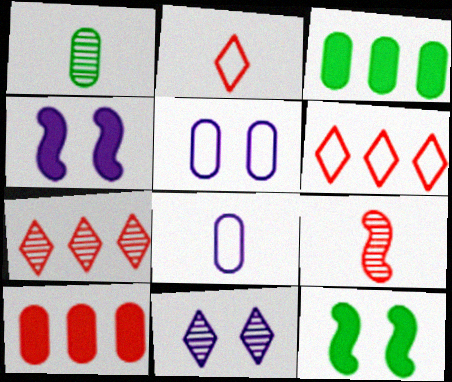[[1, 4, 6], 
[1, 5, 10], 
[4, 5, 11], 
[7, 8, 12]]